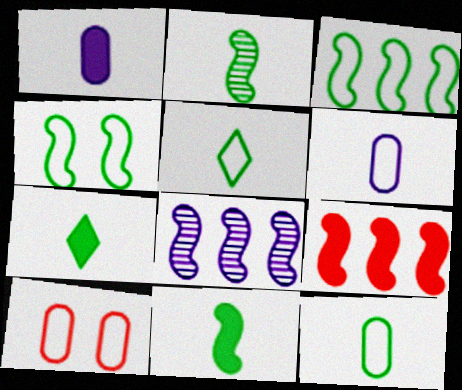[[2, 7, 12], 
[3, 8, 9], 
[7, 8, 10]]